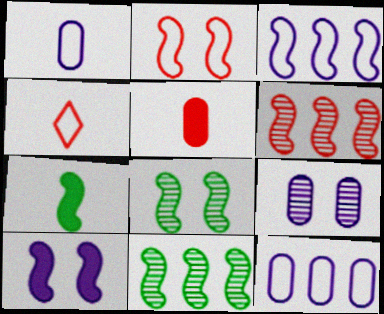[[2, 8, 10]]